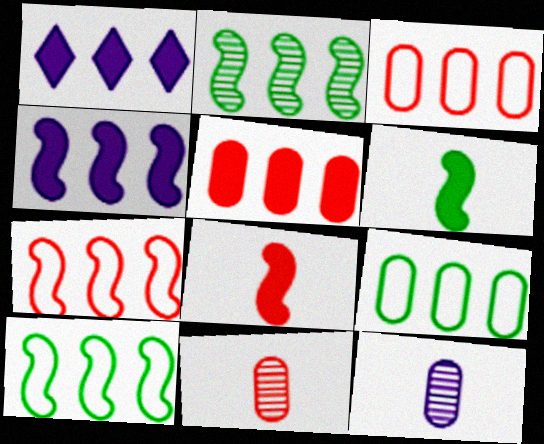[[1, 2, 3], 
[2, 4, 7]]